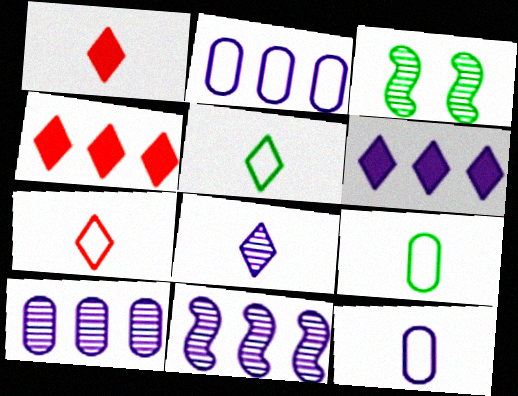[[1, 2, 3], 
[1, 5, 8], 
[2, 6, 11], 
[3, 4, 12]]